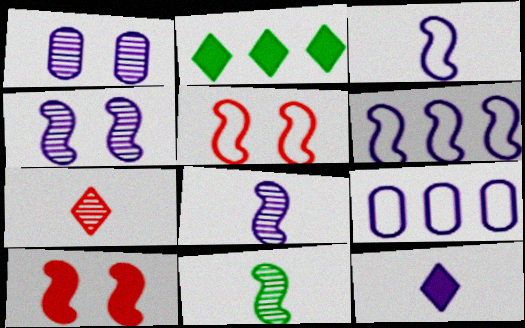[[1, 6, 12], 
[4, 9, 12], 
[6, 10, 11]]